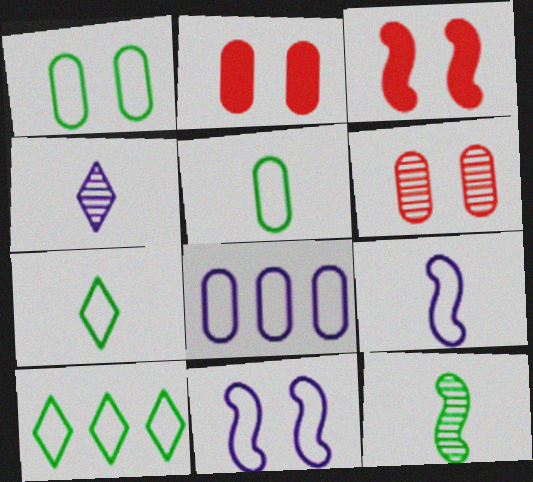[]